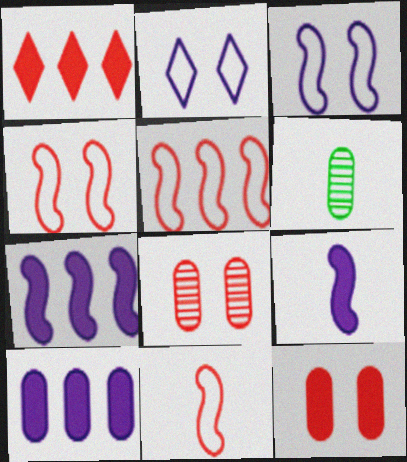[[1, 3, 6], 
[1, 8, 11], 
[4, 5, 11]]